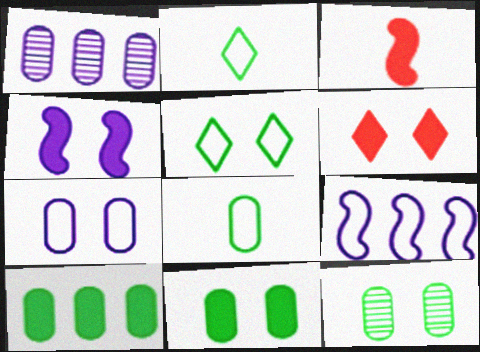[[1, 3, 5], 
[4, 6, 11], 
[8, 10, 12]]